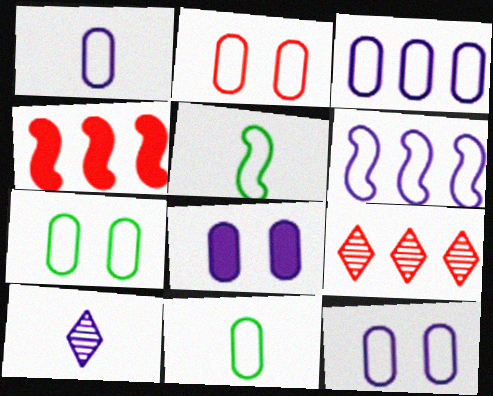[[1, 3, 12], 
[2, 3, 11], 
[2, 7, 12], 
[4, 7, 10], 
[5, 8, 9], 
[6, 8, 10]]